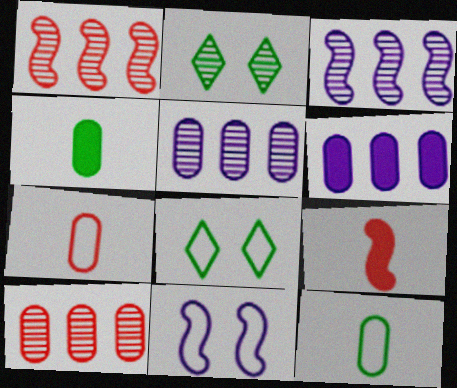[[5, 8, 9]]